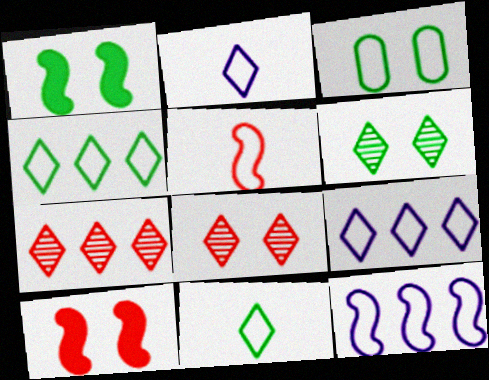[[1, 3, 6], 
[3, 5, 9]]